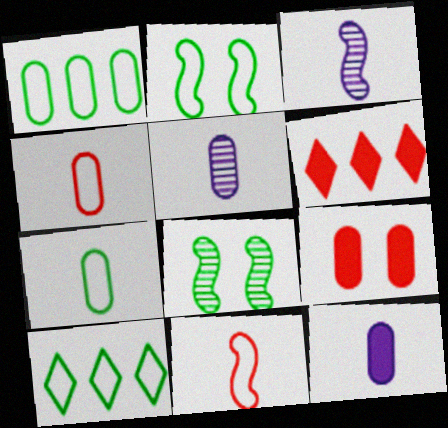[[1, 5, 9], 
[2, 5, 6], 
[2, 7, 10], 
[3, 9, 10]]